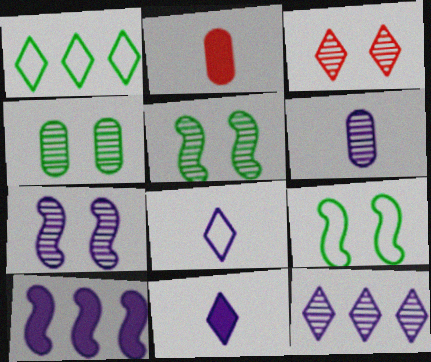[[1, 2, 7], 
[1, 3, 11], 
[2, 9, 12], 
[3, 4, 7], 
[6, 7, 12]]